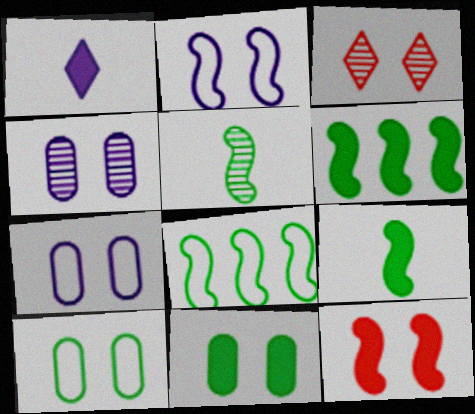[[2, 3, 11]]